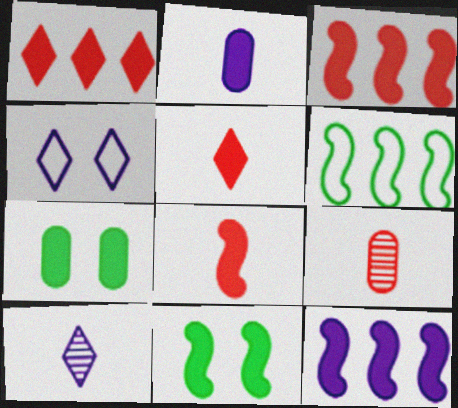[[1, 2, 11], 
[5, 7, 12], 
[8, 11, 12]]